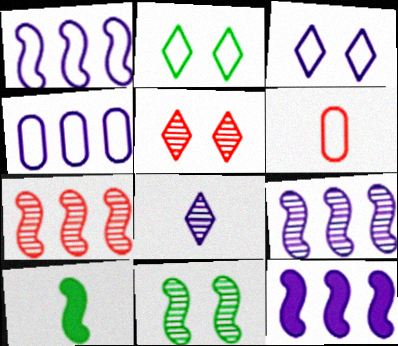[[1, 2, 6], 
[1, 9, 12], 
[4, 5, 10], 
[6, 8, 10]]